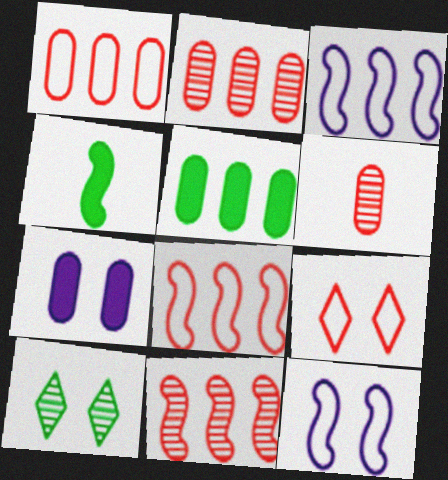[[4, 11, 12]]